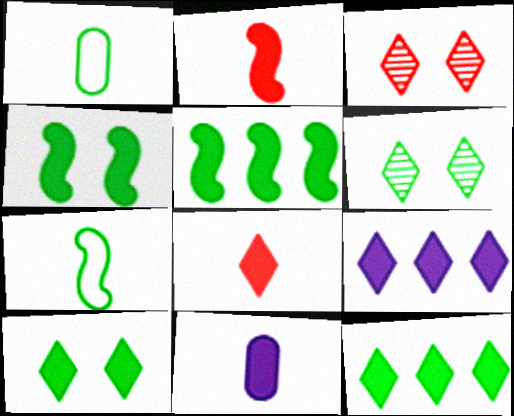[[1, 5, 6], 
[8, 9, 10]]